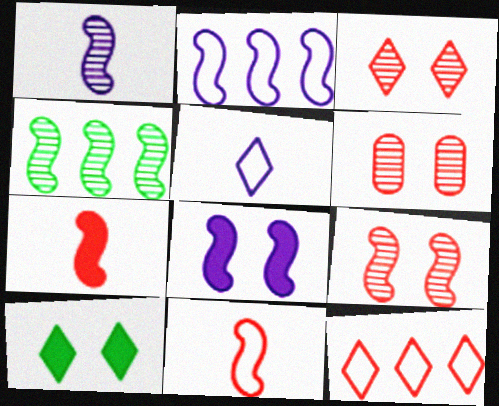[[1, 2, 8], 
[1, 4, 9], 
[3, 6, 9], 
[4, 8, 11], 
[6, 7, 12]]